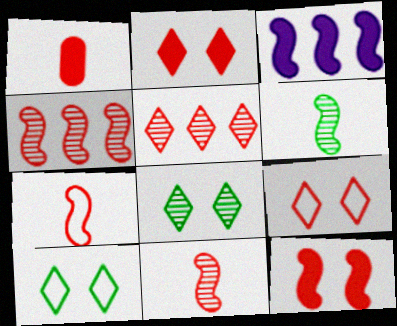[[1, 4, 9], 
[4, 7, 12]]